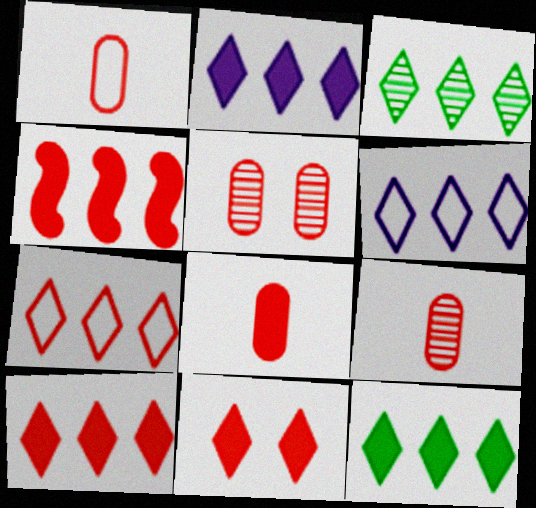[[1, 8, 9], 
[2, 3, 7], 
[2, 10, 12], 
[3, 6, 10], 
[4, 8, 11]]